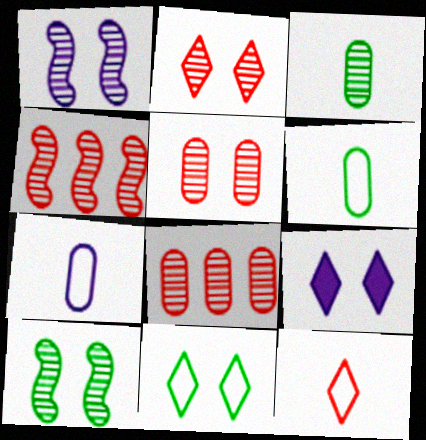[[2, 9, 11], 
[4, 6, 9]]